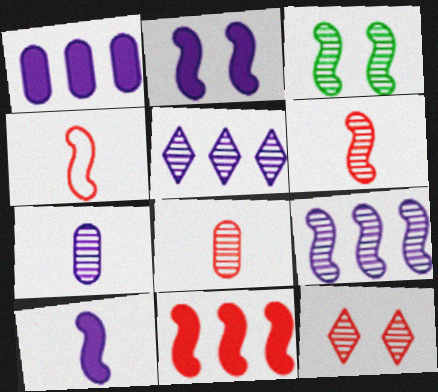[[3, 5, 8], 
[3, 6, 9]]